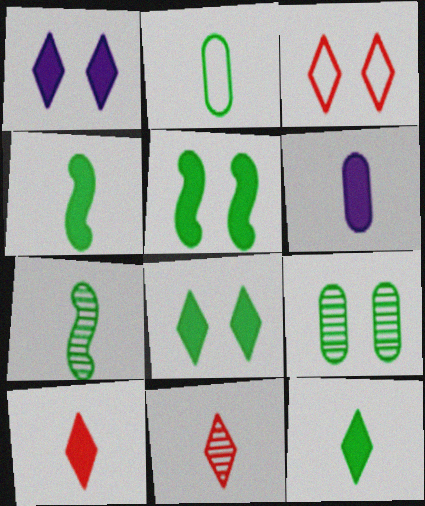[[2, 7, 12], 
[4, 6, 10]]